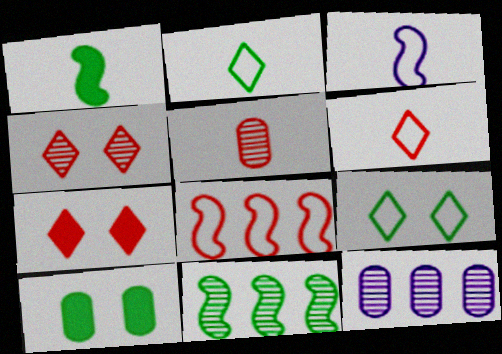[[2, 10, 11], 
[5, 7, 8]]